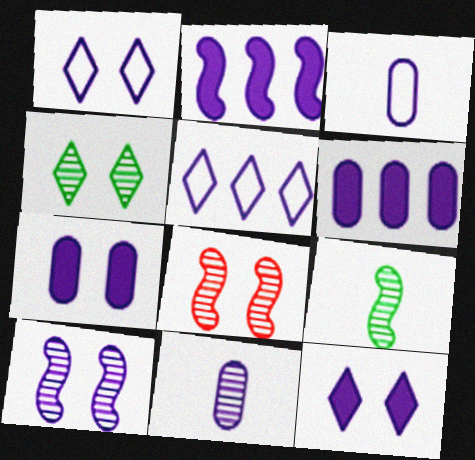[[1, 2, 11], 
[1, 7, 10]]